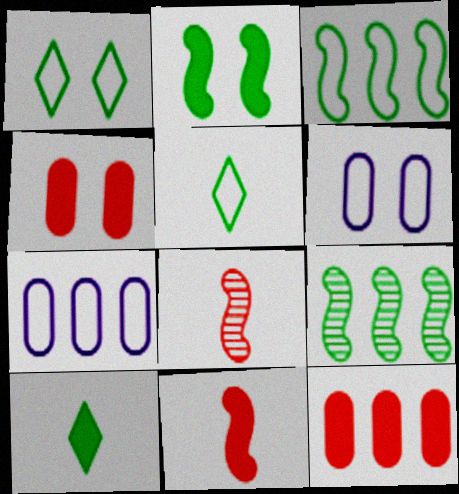[]